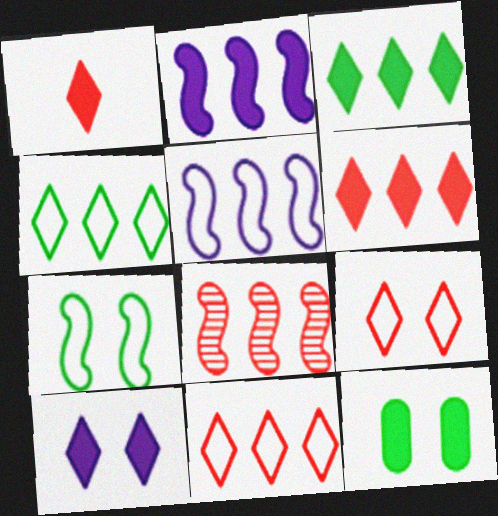[[1, 2, 12], 
[1, 3, 10]]